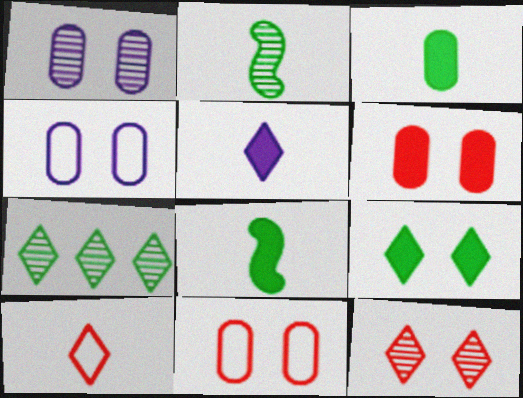[]